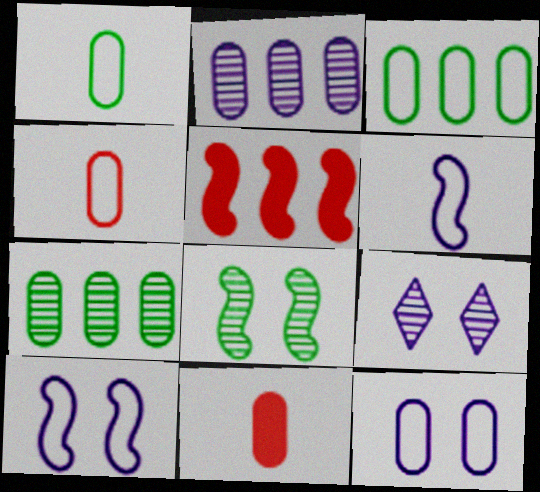[[1, 5, 9], 
[3, 4, 12], 
[5, 6, 8], 
[7, 11, 12]]